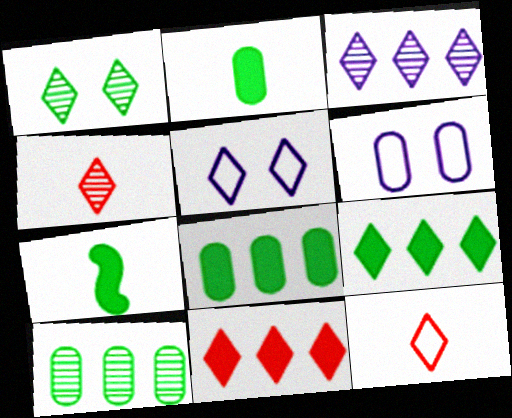[[1, 3, 4], 
[4, 5, 9]]